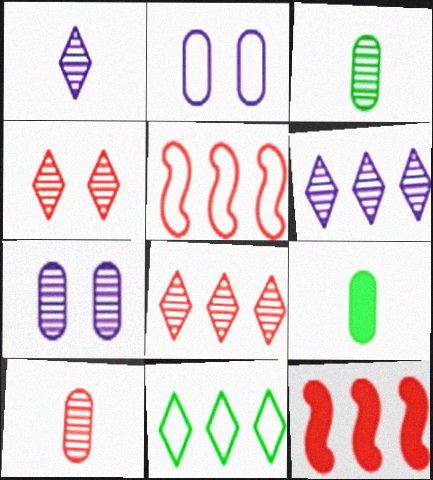[]